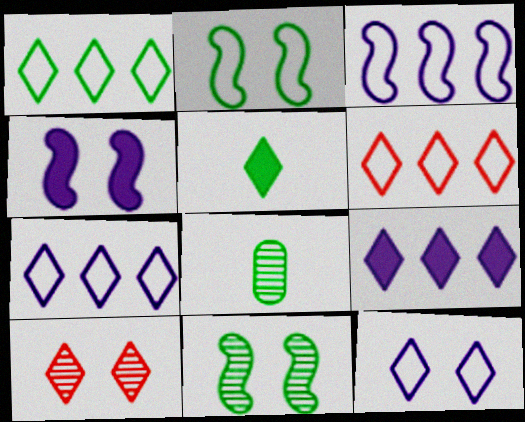[[1, 6, 7], 
[4, 6, 8], 
[5, 7, 10]]